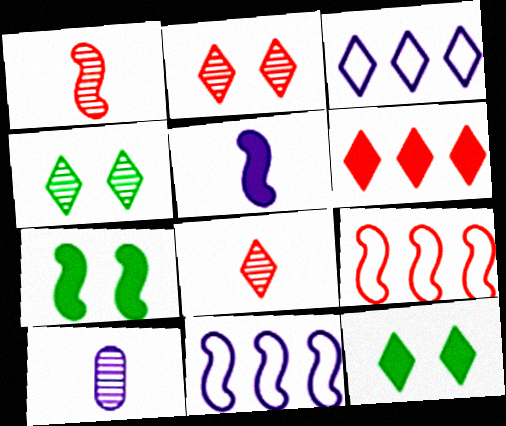[[1, 7, 11], 
[3, 8, 12], 
[9, 10, 12]]